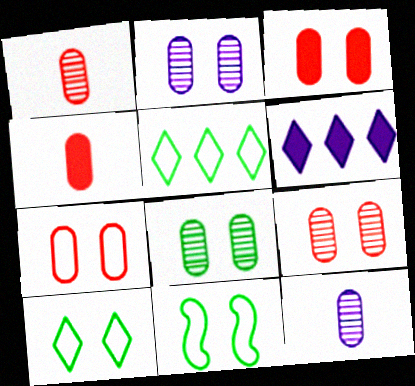[[1, 6, 11], 
[2, 8, 9], 
[3, 7, 9]]